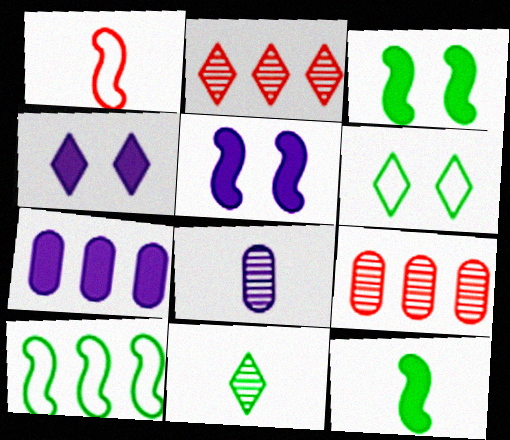[[2, 7, 10]]